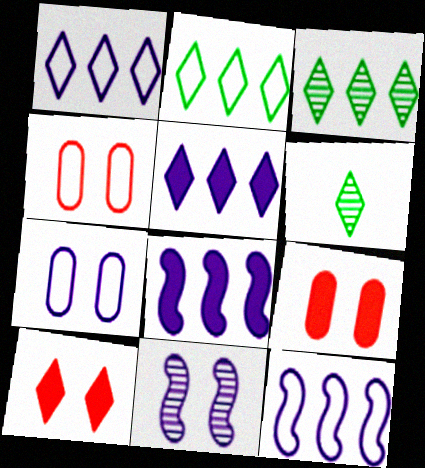[[1, 6, 10], 
[4, 6, 8], 
[6, 9, 12]]